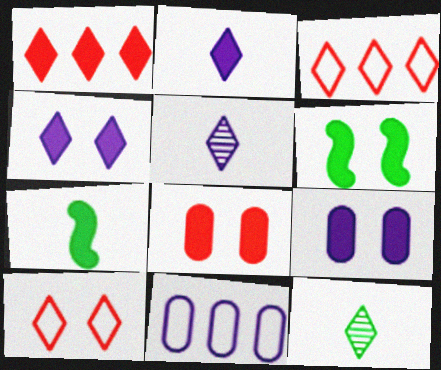[[1, 7, 9], 
[3, 4, 12], 
[4, 6, 8]]